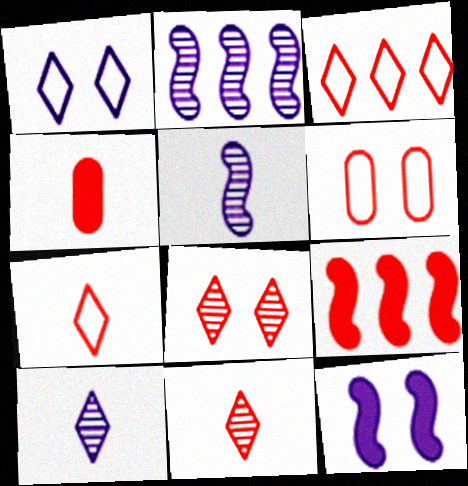[[6, 9, 11]]